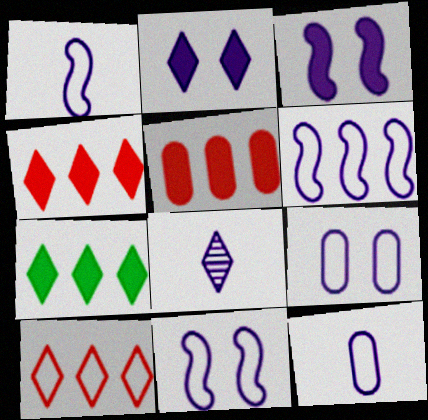[[1, 6, 11]]